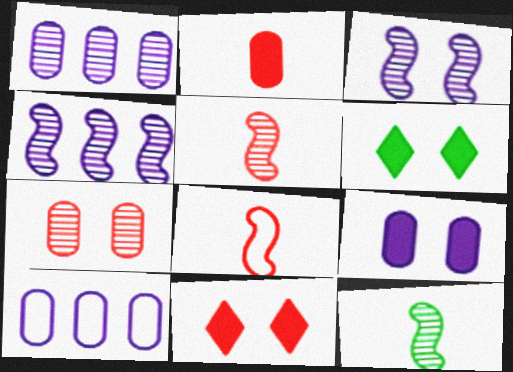[[1, 6, 8], 
[5, 6, 10], 
[10, 11, 12]]